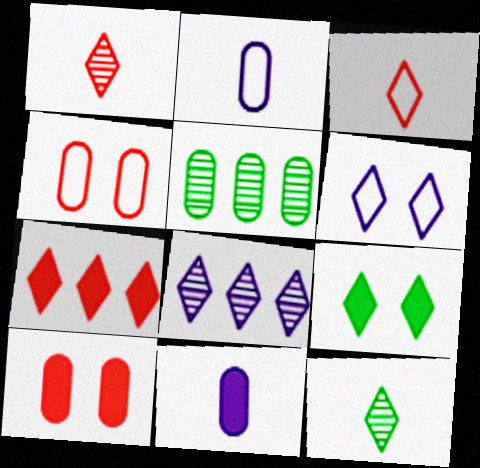[[2, 5, 10], 
[3, 8, 9], 
[4, 5, 11], 
[6, 7, 12]]